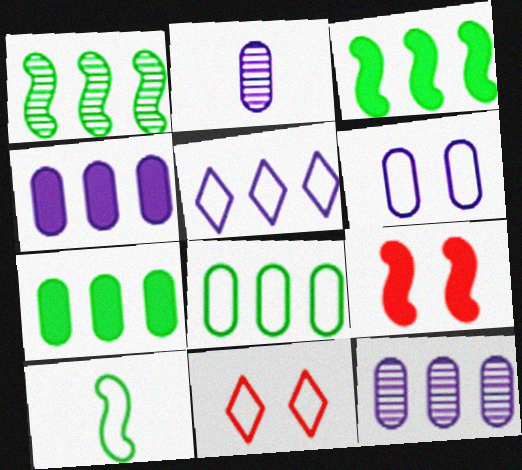[[2, 3, 11], 
[2, 4, 6]]